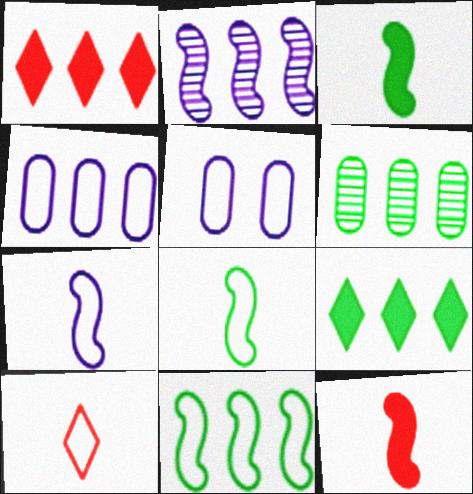[[5, 10, 11], 
[6, 9, 11]]